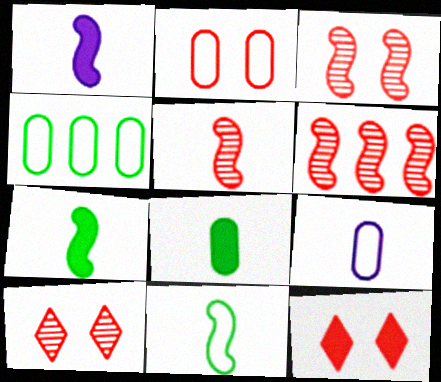[[1, 4, 10], 
[1, 5, 11], 
[2, 3, 12], 
[2, 4, 9], 
[3, 5, 6]]